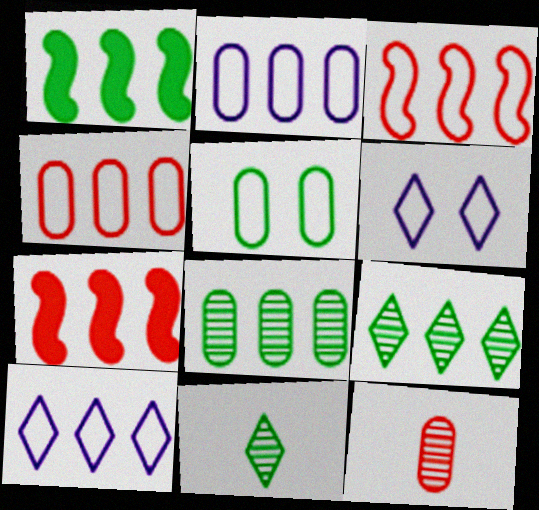[[1, 5, 11], 
[1, 6, 12], 
[2, 7, 9], 
[7, 8, 10]]